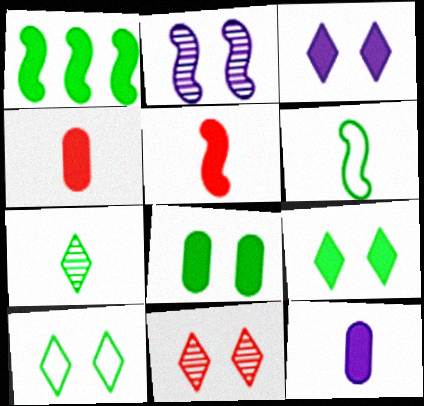[[1, 3, 4], 
[3, 10, 11]]